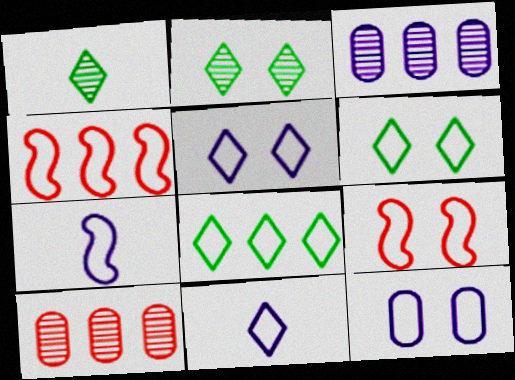[[6, 9, 12]]